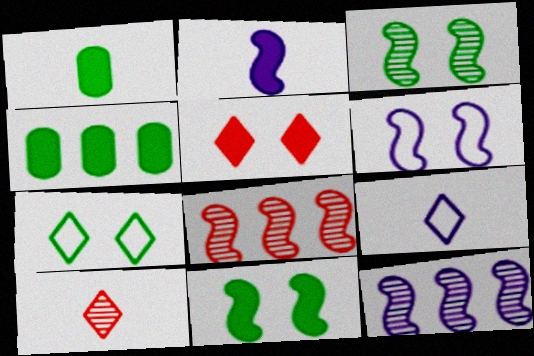[[2, 4, 5], 
[2, 6, 12], 
[4, 6, 10]]